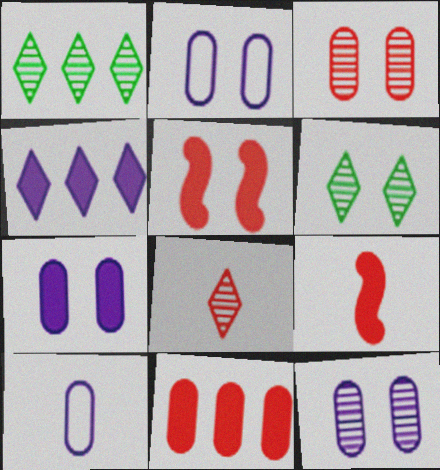[[1, 2, 9], 
[1, 5, 10], 
[2, 5, 6], 
[2, 7, 12]]